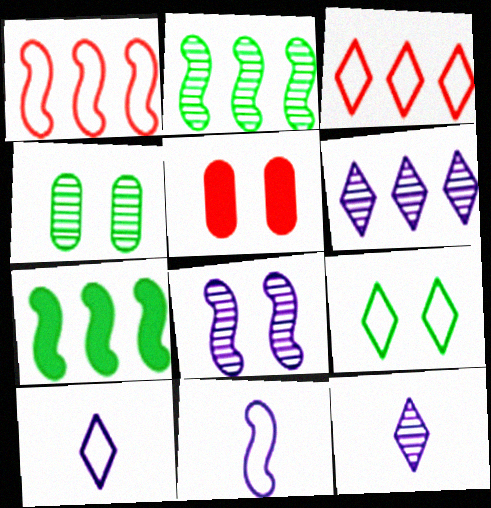[[2, 5, 10], 
[3, 9, 10], 
[5, 8, 9]]